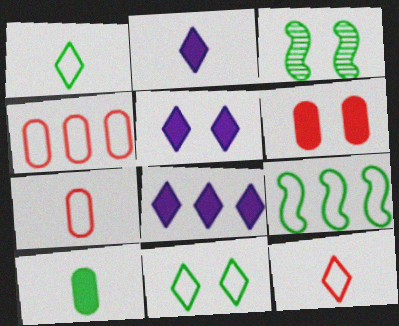[[2, 3, 4], 
[2, 5, 8], 
[3, 7, 8]]